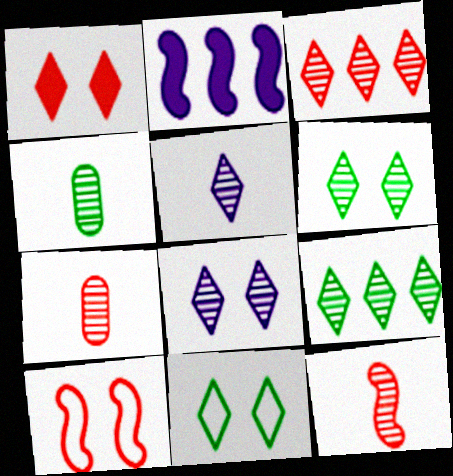[[1, 8, 11], 
[2, 7, 11], 
[3, 5, 6], 
[4, 5, 12]]